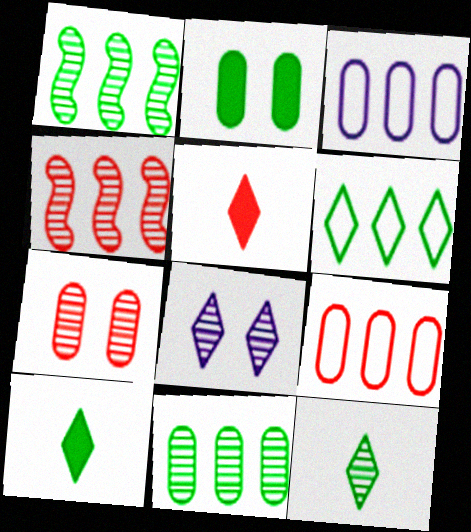[[5, 6, 8]]